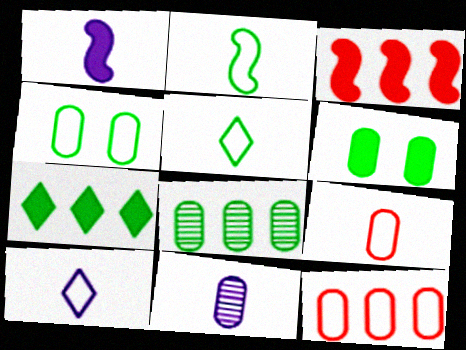[[1, 10, 11], 
[2, 9, 10], 
[6, 11, 12]]